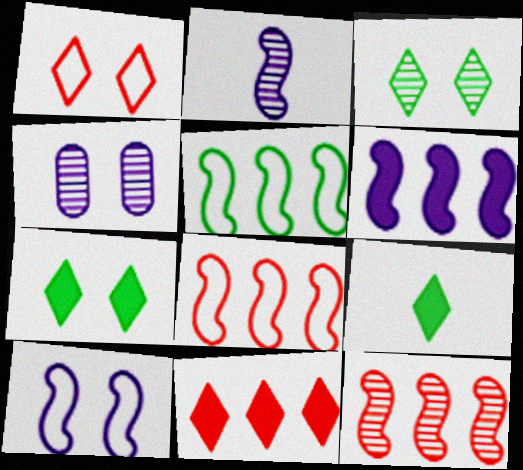[[2, 6, 10], 
[4, 8, 9], 
[5, 6, 12]]